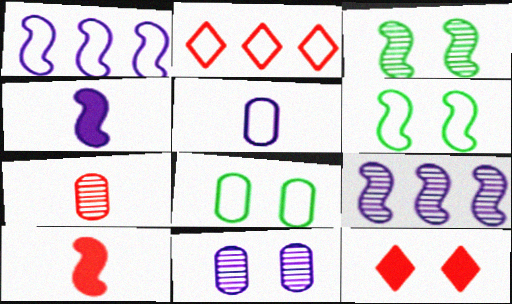[[1, 3, 10], 
[2, 5, 6], 
[6, 9, 10], 
[6, 11, 12]]